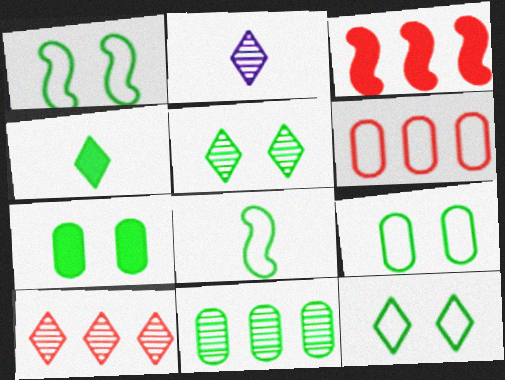[[1, 4, 11], 
[1, 5, 7], 
[1, 9, 12], 
[2, 3, 9], 
[2, 5, 10], 
[3, 6, 10]]